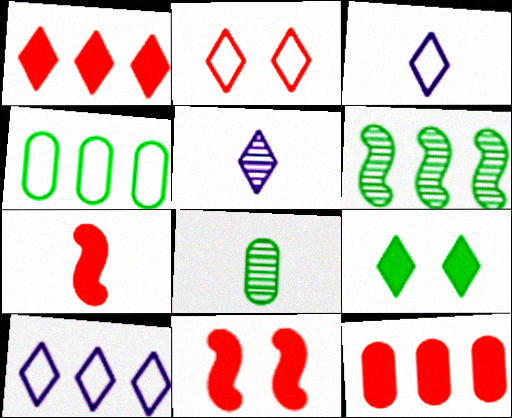[[3, 7, 8], 
[4, 5, 11], 
[6, 10, 12], 
[8, 10, 11]]